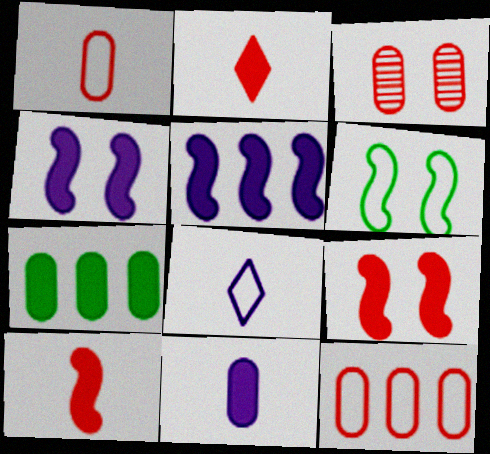[[2, 4, 7], 
[6, 8, 12]]